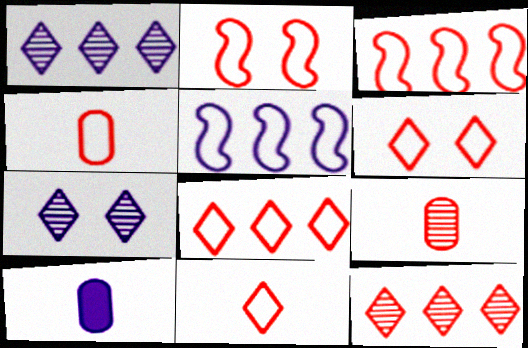[[2, 4, 8], 
[3, 4, 6], 
[5, 7, 10], 
[6, 8, 11]]